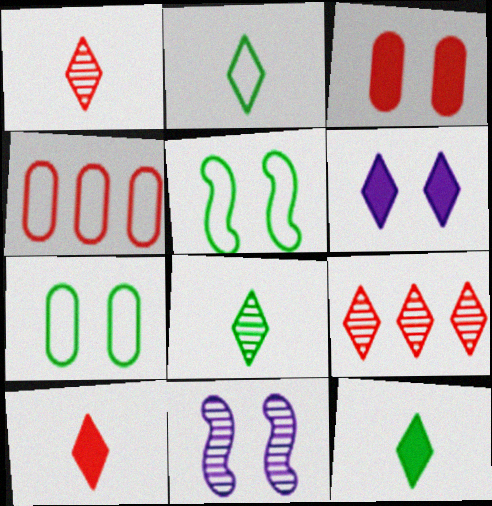[[2, 6, 9], 
[2, 8, 12], 
[4, 11, 12]]